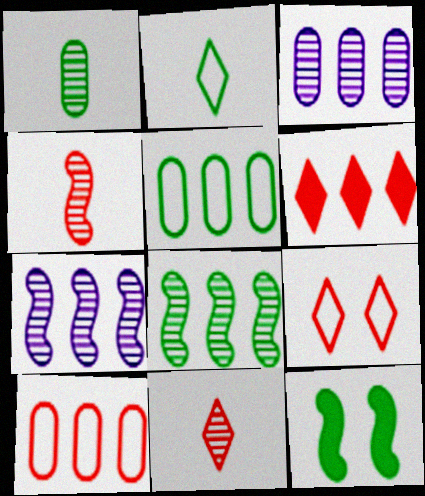[[5, 6, 7], 
[6, 9, 11]]